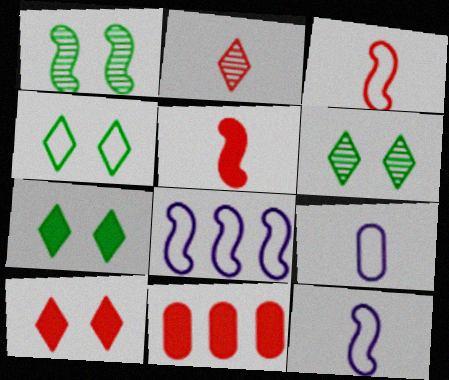[[1, 5, 8], 
[4, 6, 7], 
[5, 10, 11], 
[6, 11, 12]]